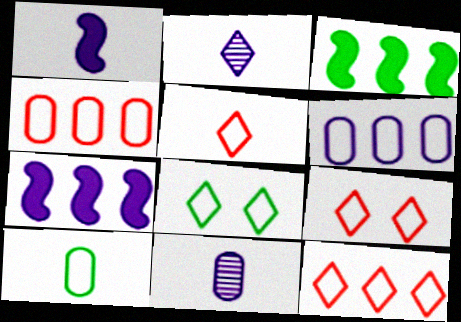[[3, 9, 11], 
[5, 9, 12]]